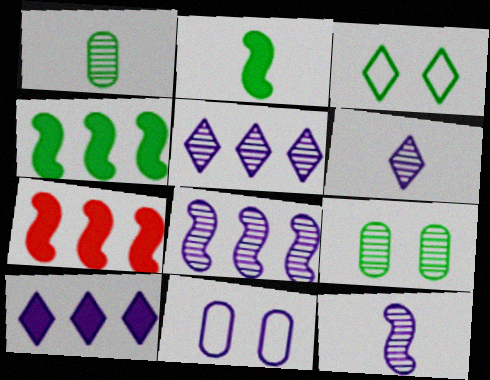[[1, 3, 4], 
[10, 11, 12]]